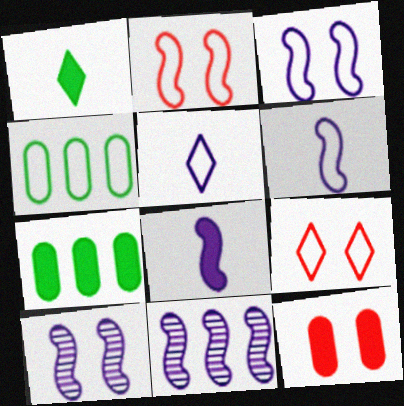[[2, 4, 5], 
[3, 8, 11], 
[4, 6, 9]]